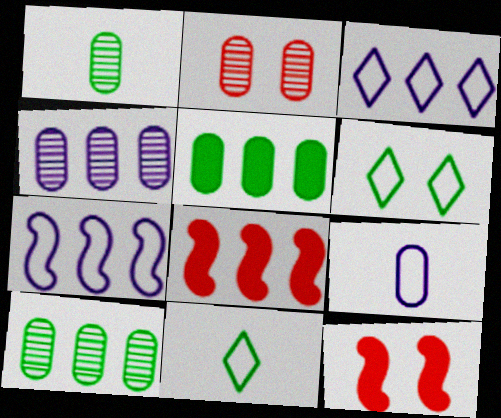[[1, 2, 4], 
[1, 3, 12], 
[2, 5, 9], 
[3, 8, 10], 
[4, 11, 12]]